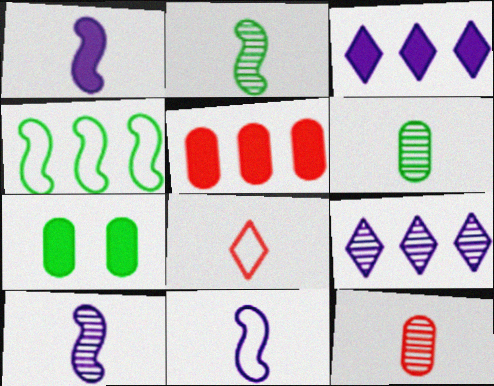[[1, 6, 8], 
[1, 10, 11], 
[4, 5, 9]]